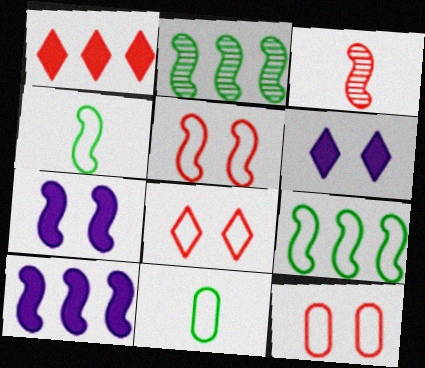[[1, 3, 12], 
[3, 7, 9], 
[5, 8, 12]]